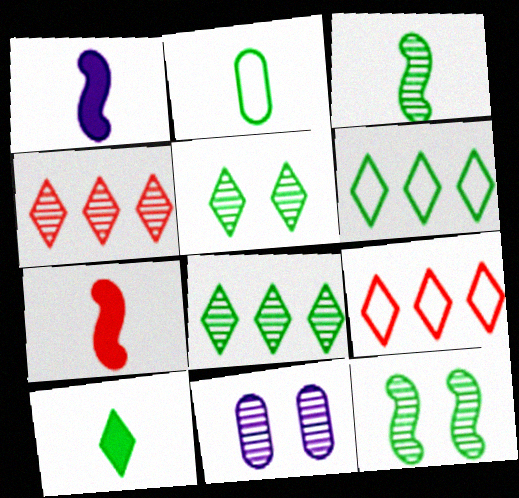[[2, 3, 10], 
[3, 4, 11], 
[5, 6, 10], 
[6, 7, 11]]